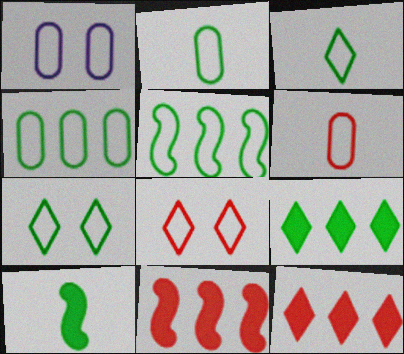[[1, 4, 6], 
[2, 5, 7]]